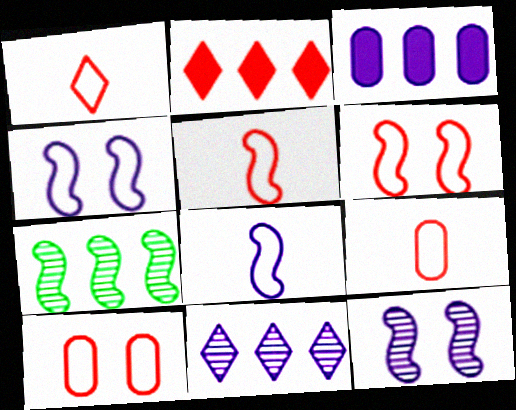[[1, 5, 9]]